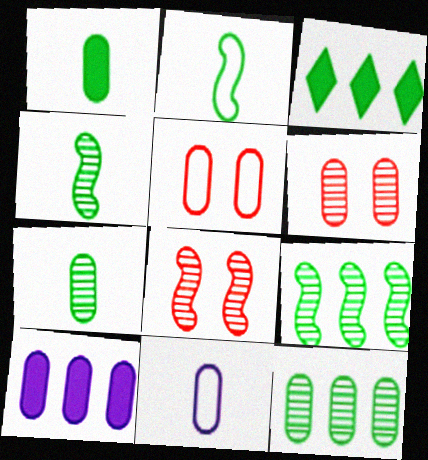[[3, 8, 11], 
[5, 7, 10]]